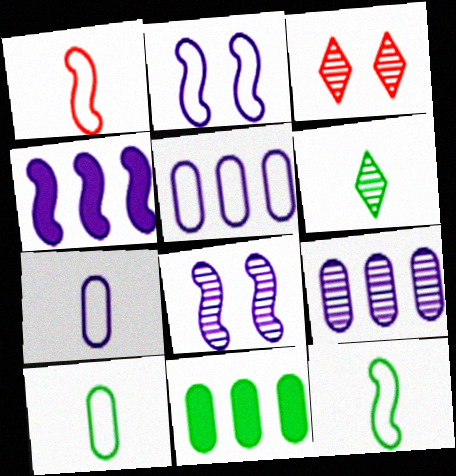[[3, 4, 10]]